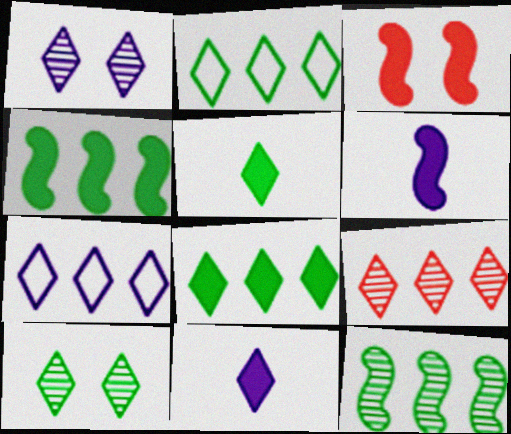[[1, 7, 11], 
[2, 5, 10], 
[3, 4, 6], 
[7, 8, 9]]